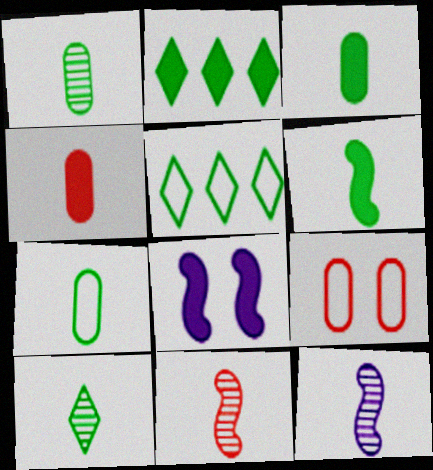[[1, 3, 7], 
[2, 4, 8], 
[2, 9, 12], 
[6, 7, 10]]